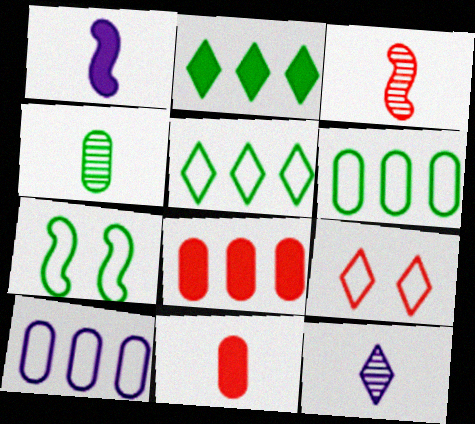[[2, 4, 7], 
[2, 9, 12], 
[3, 4, 12], 
[3, 8, 9], 
[7, 8, 12]]